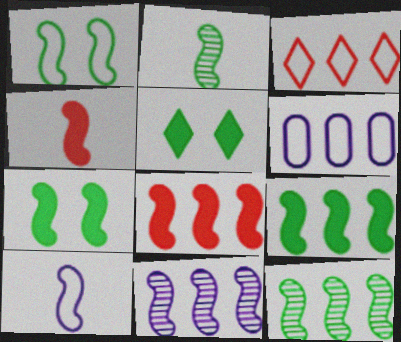[[1, 2, 9], 
[1, 4, 11], 
[2, 4, 10]]